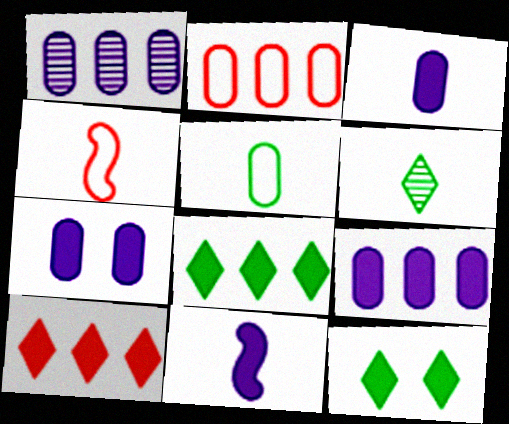[[1, 4, 12], 
[3, 4, 6], 
[3, 7, 9]]